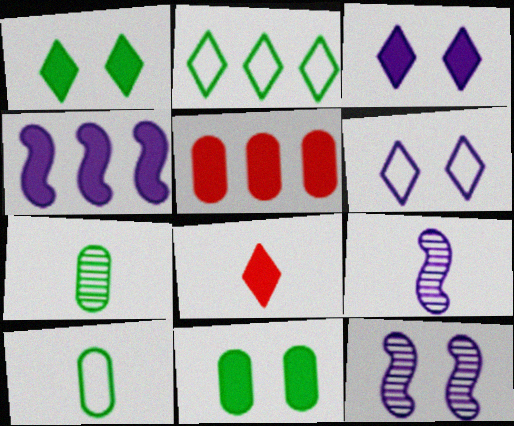[[4, 8, 11], 
[8, 9, 10]]